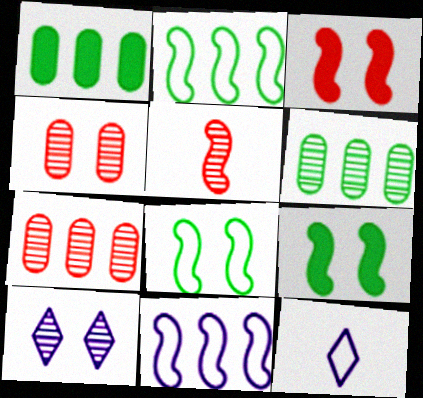[[3, 6, 12], 
[5, 6, 10], 
[5, 9, 11], 
[7, 9, 12]]